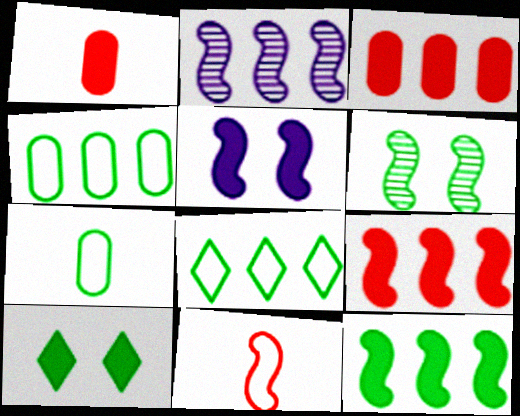[[2, 3, 8]]